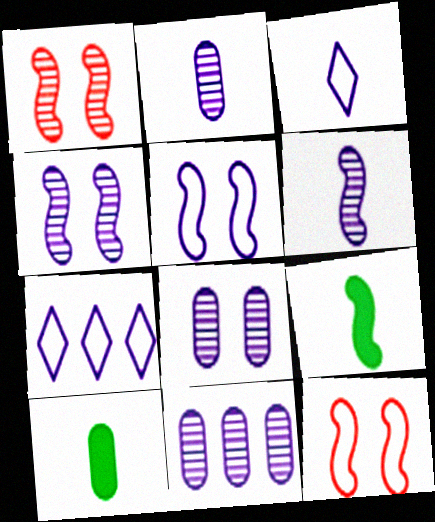[[1, 7, 10], 
[2, 8, 11]]